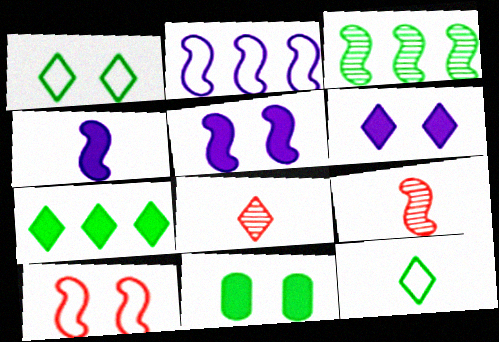[[2, 8, 11], 
[3, 4, 10], 
[3, 11, 12]]